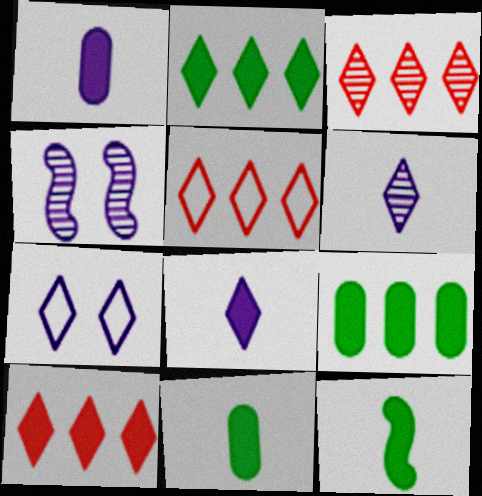[[3, 5, 10], 
[4, 5, 11]]